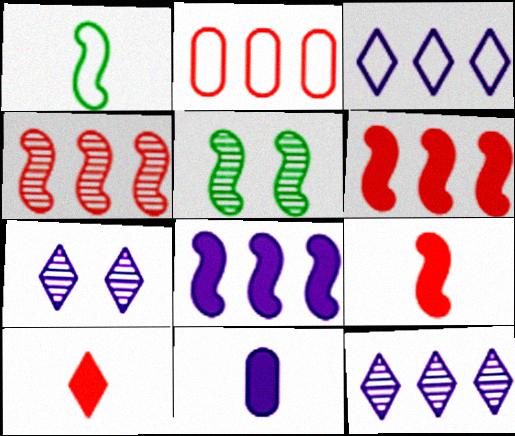[]